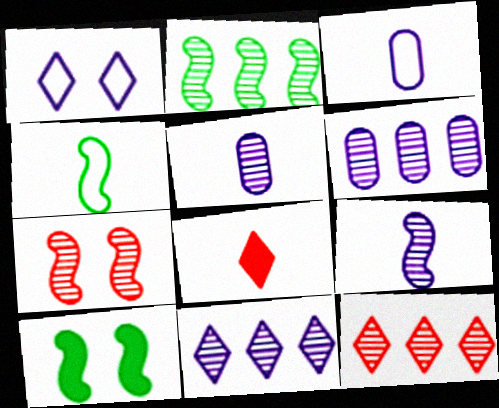[[2, 4, 10], 
[2, 6, 12], 
[2, 7, 9], 
[3, 10, 12], 
[4, 5, 8]]